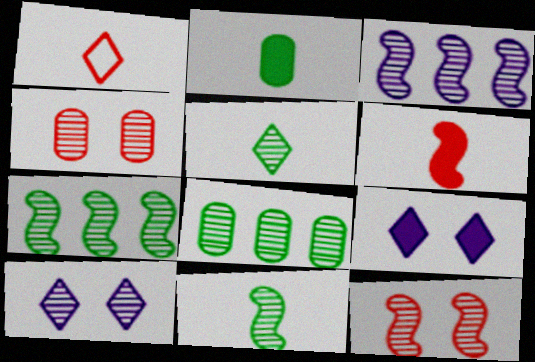[[3, 4, 5], 
[3, 11, 12]]